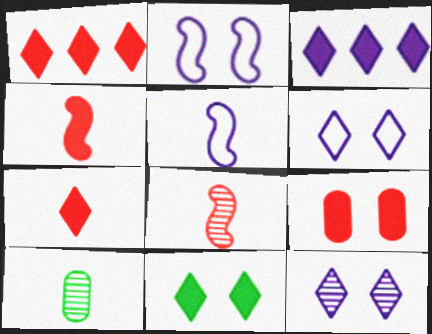[[1, 2, 10], 
[1, 4, 9], 
[3, 7, 11], 
[5, 7, 10]]